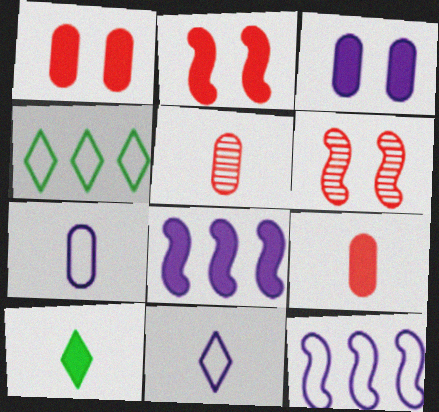[[1, 8, 10]]